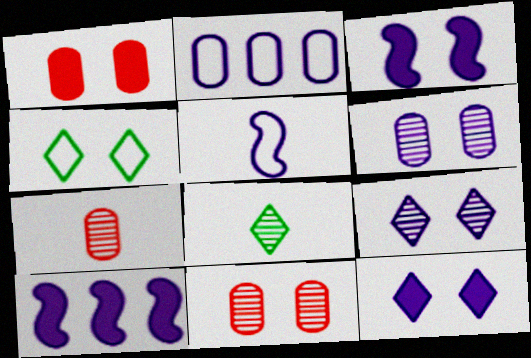[[3, 4, 11], 
[4, 7, 10]]